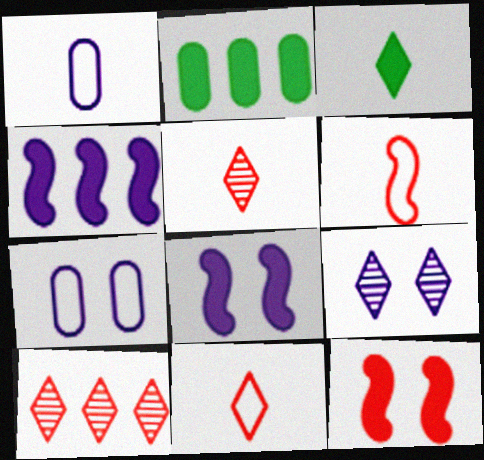[[1, 4, 9], 
[2, 6, 9], 
[7, 8, 9]]